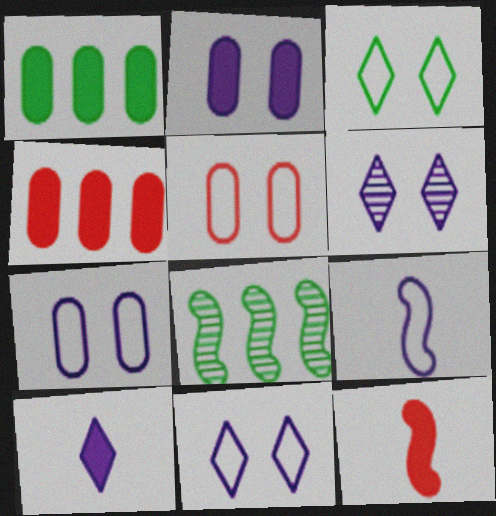[[5, 8, 10]]